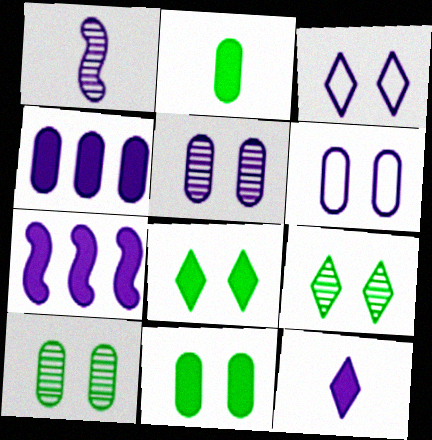[[1, 3, 4]]